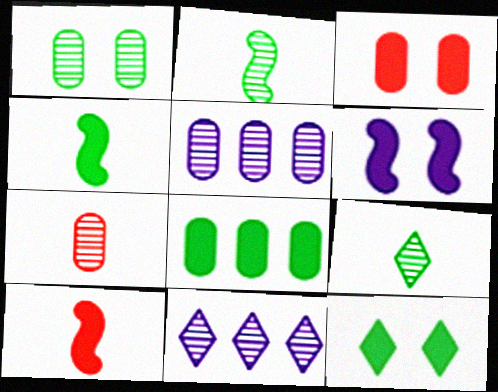[[1, 5, 7], 
[3, 6, 12], 
[4, 8, 12]]